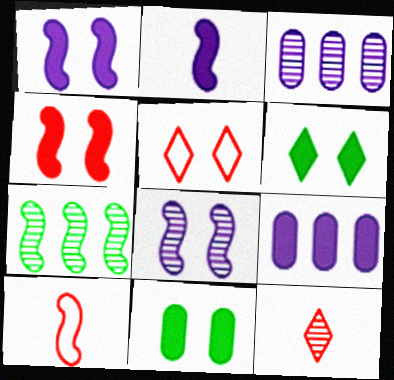[[1, 7, 10], 
[3, 6, 10], 
[5, 8, 11]]